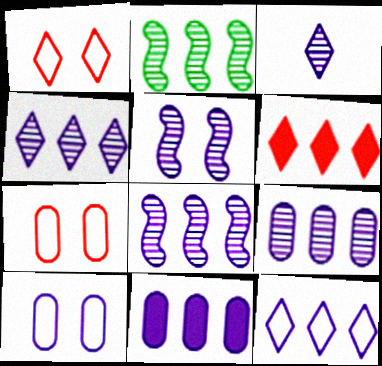[[3, 5, 9], 
[4, 8, 9], 
[8, 11, 12]]